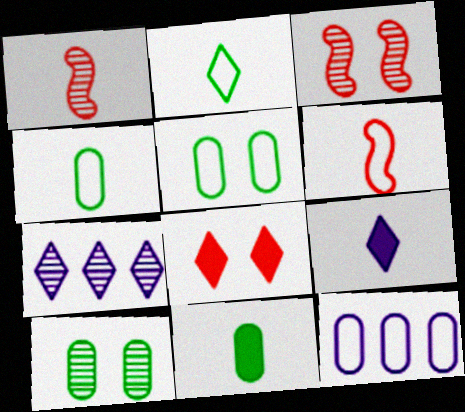[[1, 4, 9], 
[1, 7, 10], 
[2, 7, 8]]